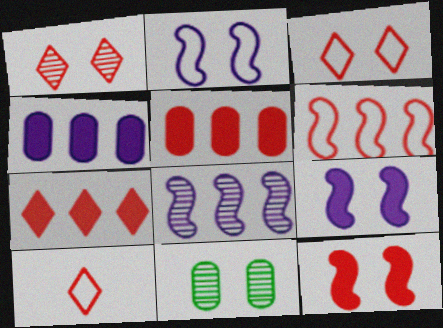[[1, 7, 10], 
[3, 9, 11]]